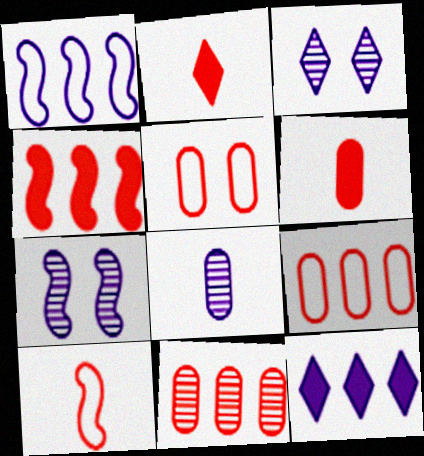[[5, 6, 11]]